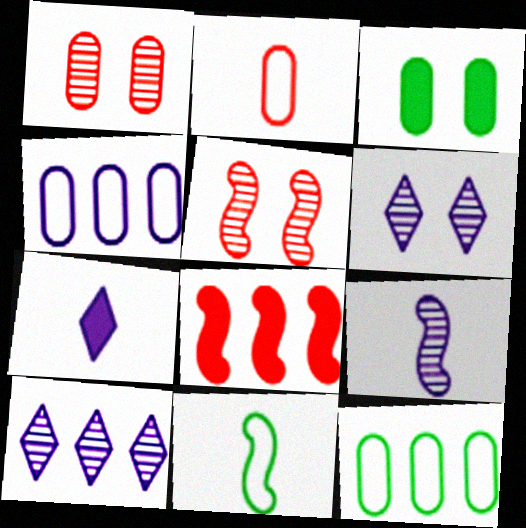[[3, 7, 8], 
[5, 7, 12], 
[8, 10, 12]]